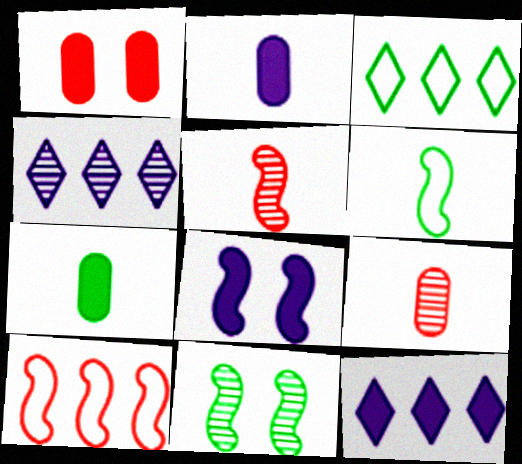[[1, 4, 6], 
[2, 8, 12], 
[3, 7, 11], 
[3, 8, 9], 
[4, 9, 11]]